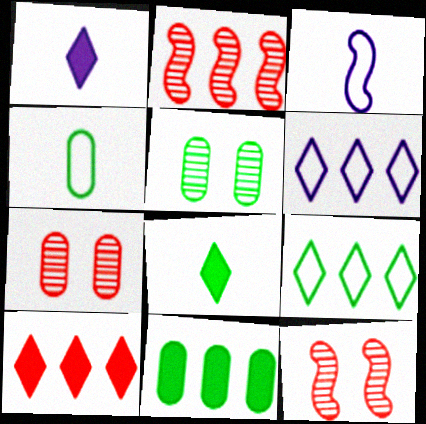[[2, 6, 11], 
[3, 5, 10], 
[4, 5, 11]]